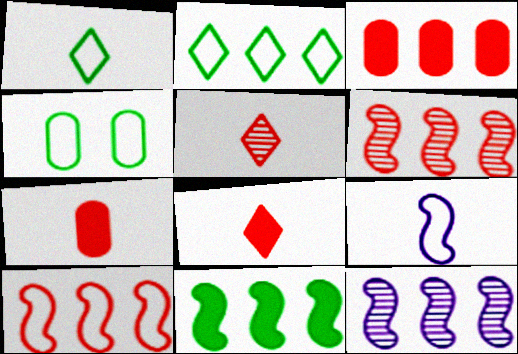[[2, 3, 12], 
[4, 8, 12], 
[10, 11, 12]]